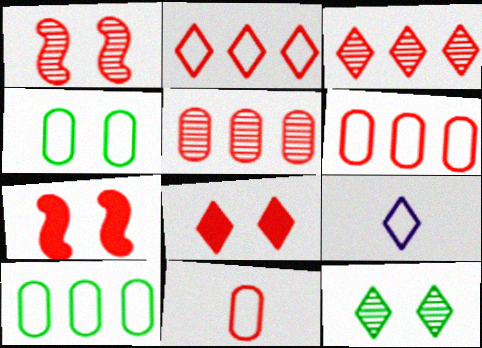[[3, 7, 11]]